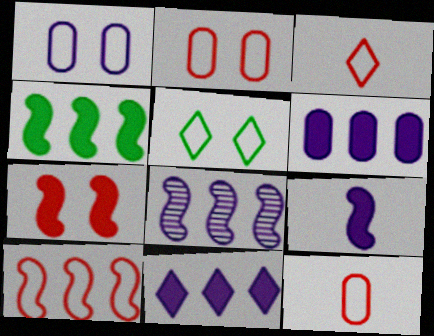[[2, 3, 10], 
[4, 7, 9], 
[4, 8, 10]]